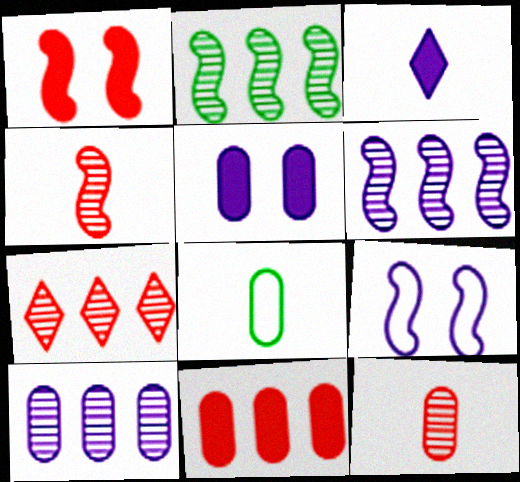[[2, 7, 10], 
[3, 4, 8], 
[3, 9, 10]]